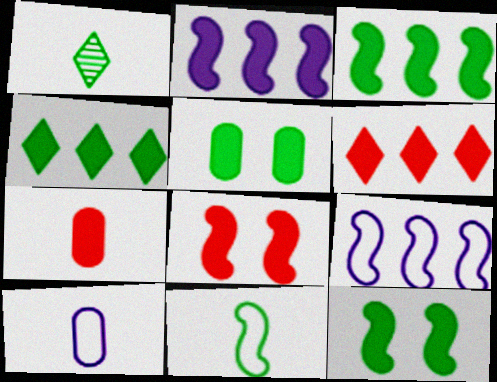[[6, 7, 8]]